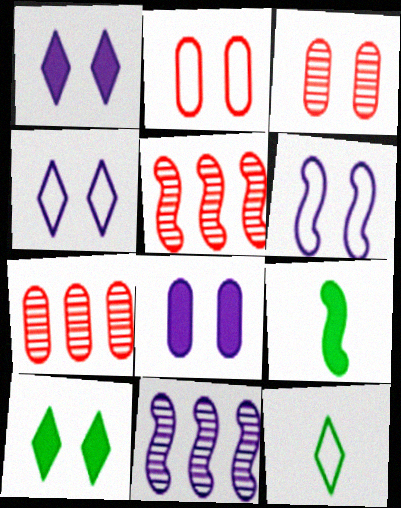[[3, 6, 10], 
[4, 7, 9], 
[5, 6, 9], 
[5, 8, 12]]